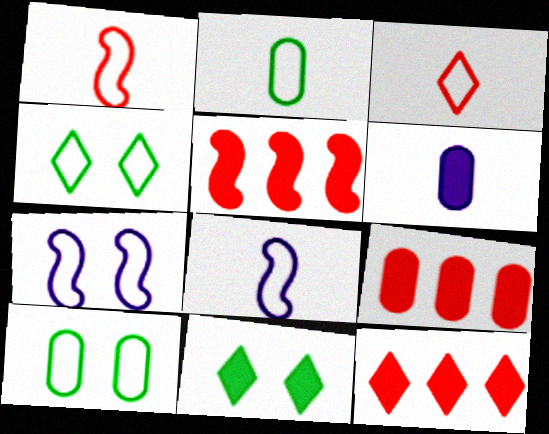[[2, 3, 8], 
[5, 6, 11], 
[5, 9, 12]]